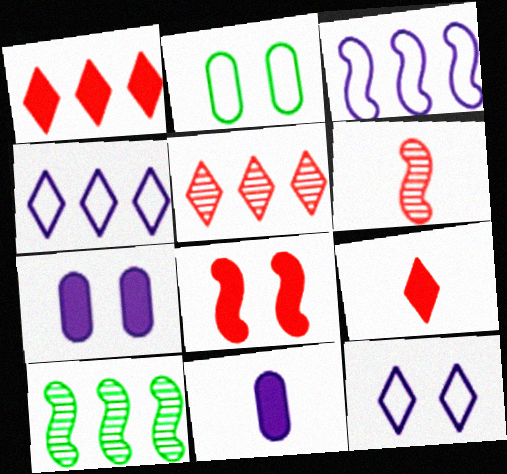[]